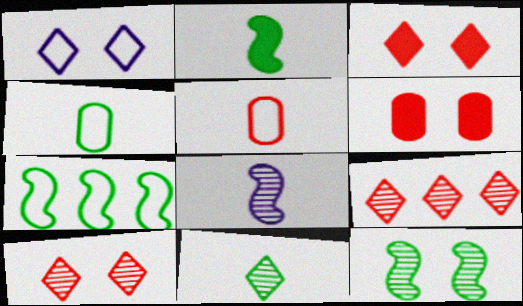[[1, 5, 7], 
[1, 6, 12], 
[2, 4, 11], 
[2, 7, 12]]